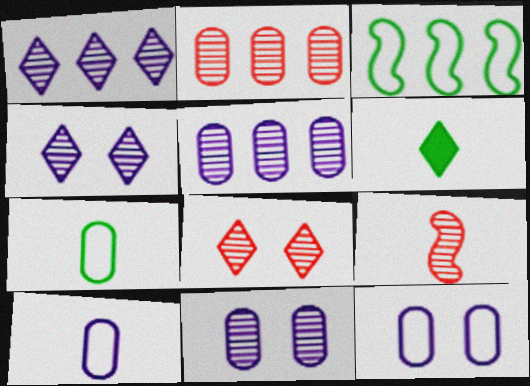[[2, 8, 9], 
[6, 9, 10]]